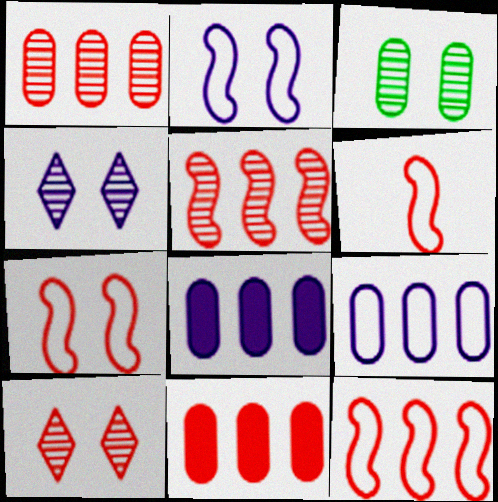[[6, 7, 12], 
[6, 10, 11]]